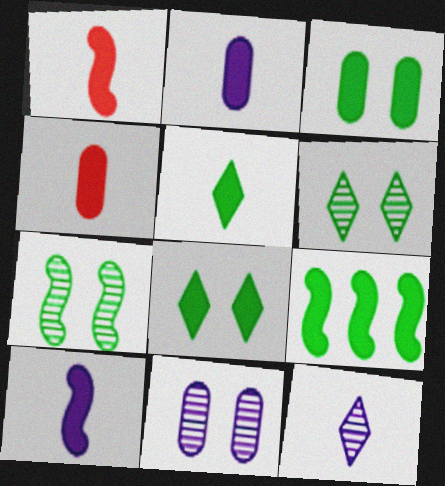[[1, 2, 5], 
[3, 5, 9], 
[4, 5, 10]]